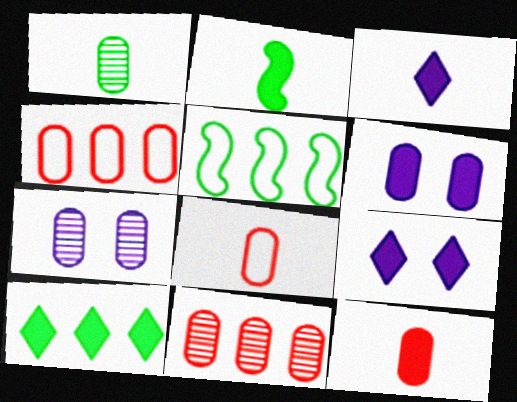[[1, 4, 6], 
[1, 7, 11], 
[2, 3, 12]]